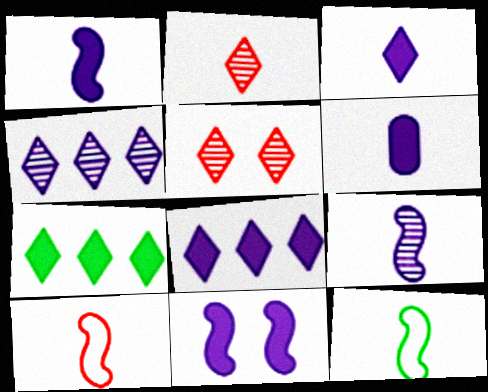[[1, 3, 6], 
[2, 6, 12], 
[6, 8, 11]]